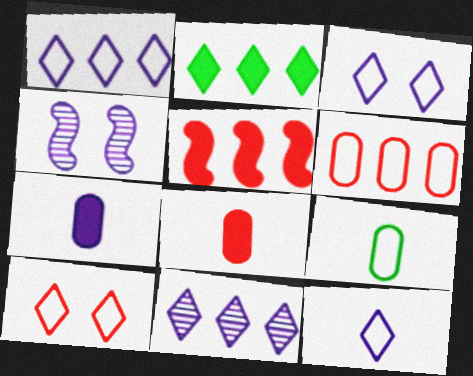[[1, 3, 12], 
[1, 4, 7]]